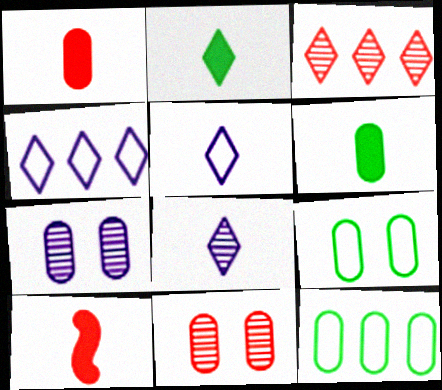[[1, 7, 12]]